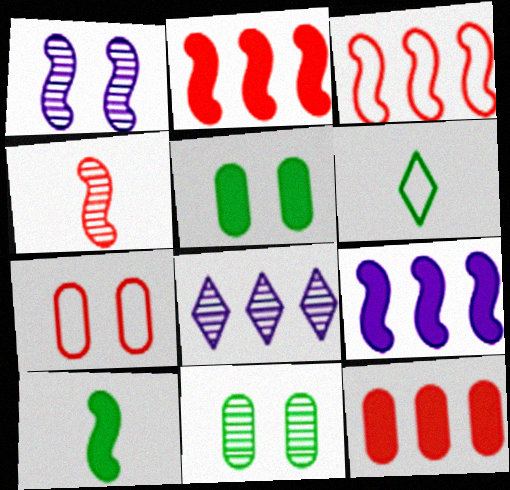[[1, 3, 10], 
[1, 6, 12], 
[4, 8, 11], 
[7, 8, 10]]